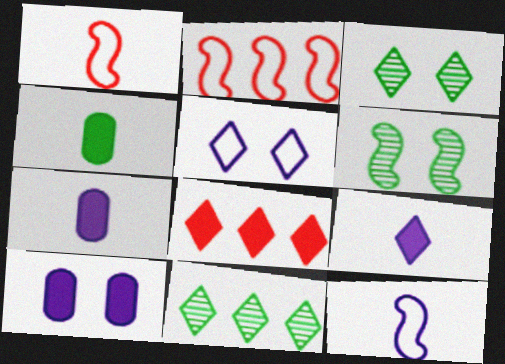[[1, 10, 11], 
[2, 3, 7]]